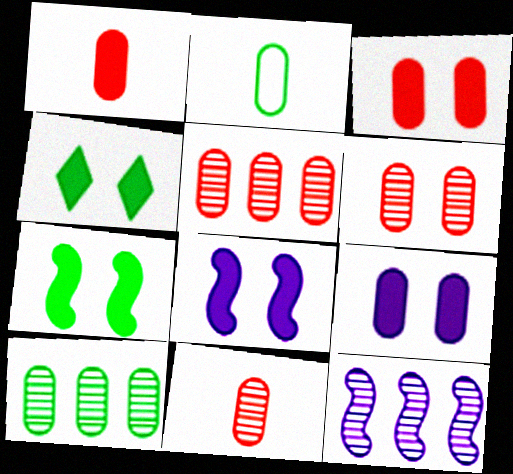[[2, 5, 9], 
[3, 4, 8], 
[5, 6, 11]]